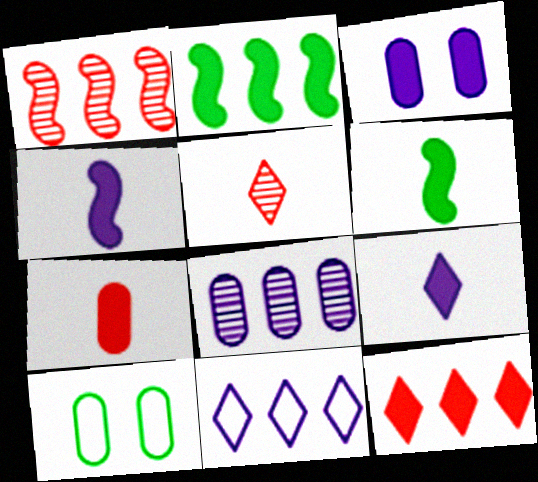[[1, 9, 10], 
[3, 6, 12], 
[6, 7, 9], 
[7, 8, 10]]